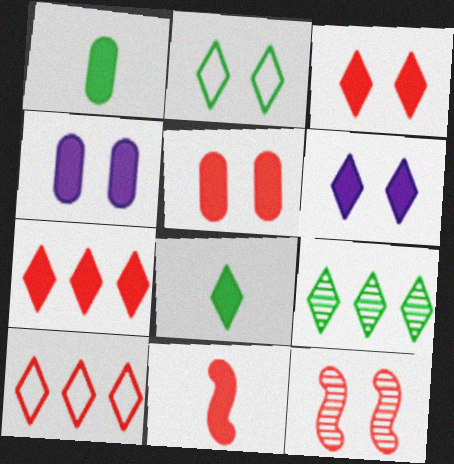[[2, 4, 12], 
[2, 8, 9], 
[5, 7, 11], 
[6, 7, 8]]